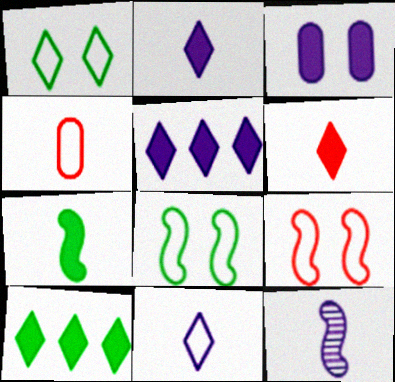[]